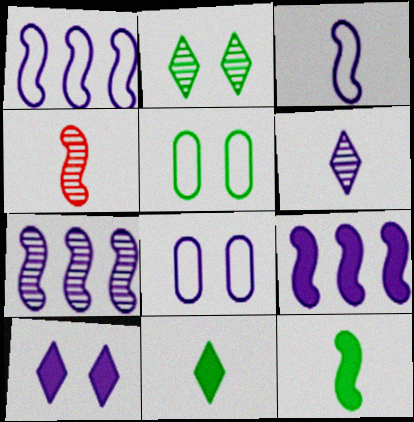[[1, 7, 9], 
[3, 4, 12], 
[6, 8, 9]]